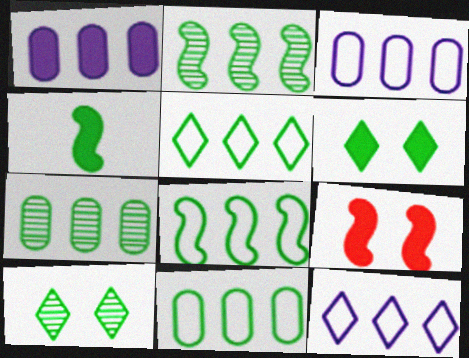[[4, 10, 11], 
[5, 8, 11]]